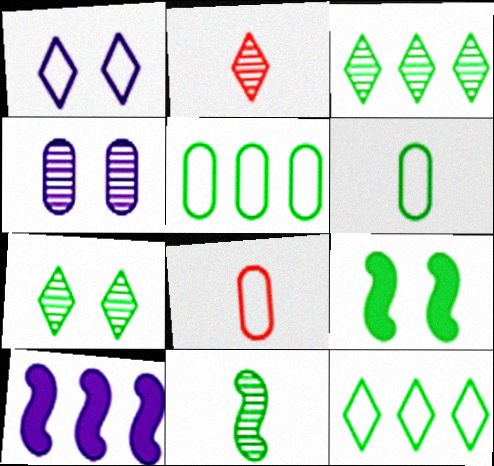[[3, 6, 9], 
[7, 8, 10]]